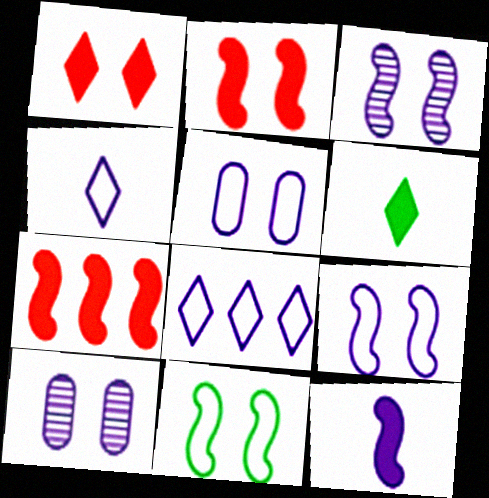[[1, 10, 11], 
[2, 3, 11], 
[8, 10, 12]]